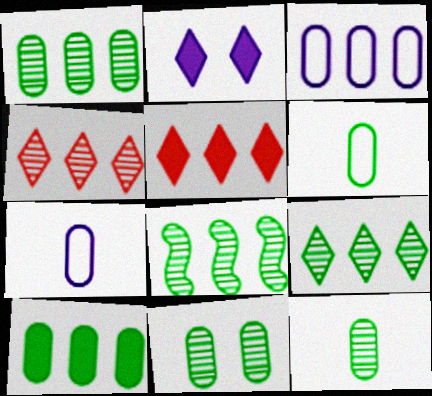[[1, 8, 9], 
[1, 11, 12], 
[3, 5, 8], 
[6, 10, 11]]